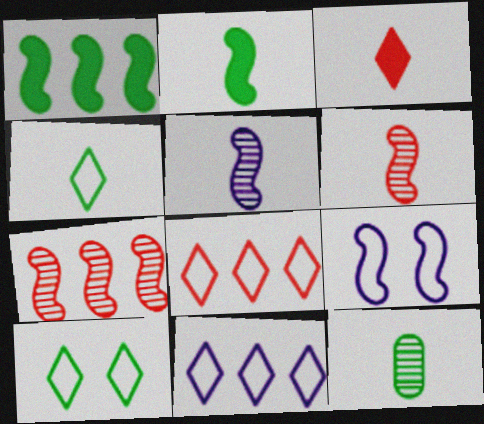[[1, 6, 9], 
[1, 10, 12], 
[2, 4, 12], 
[2, 7, 9]]